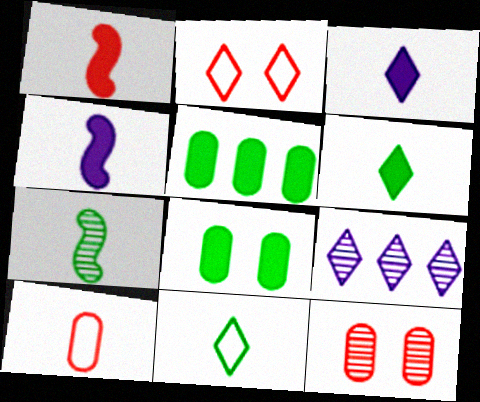[[2, 6, 9], 
[3, 7, 10], 
[7, 9, 12]]